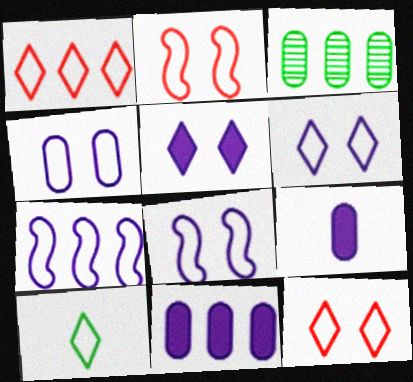[[1, 6, 10], 
[4, 6, 8]]